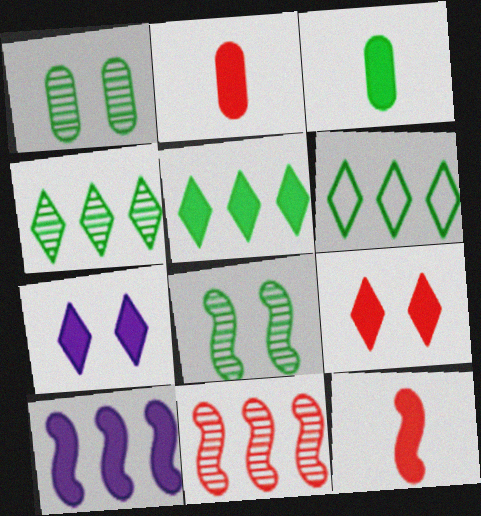[[3, 6, 8], 
[3, 9, 10], 
[4, 5, 6]]